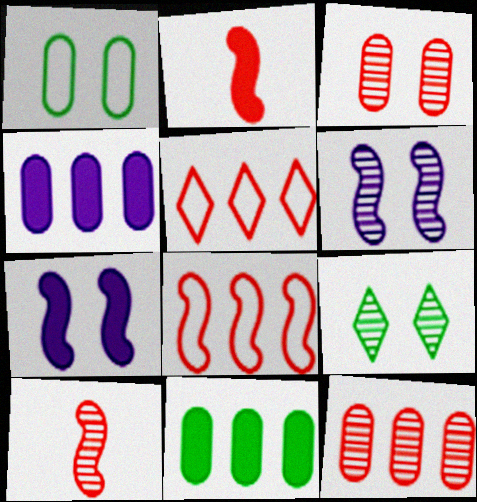[[2, 3, 5], 
[3, 6, 9]]